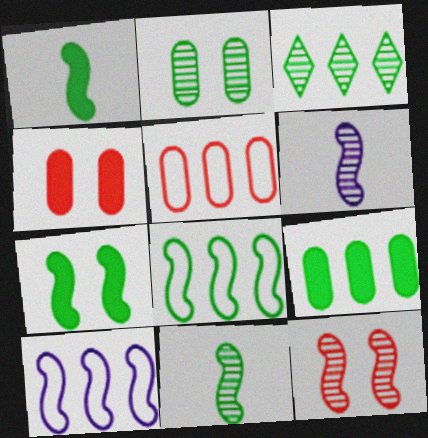[[1, 10, 12], 
[2, 3, 11], 
[3, 8, 9], 
[7, 8, 11]]